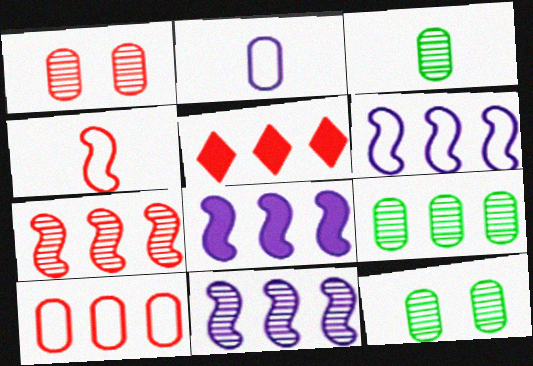[[1, 4, 5], 
[3, 9, 12], 
[5, 6, 9], 
[5, 7, 10], 
[6, 8, 11]]